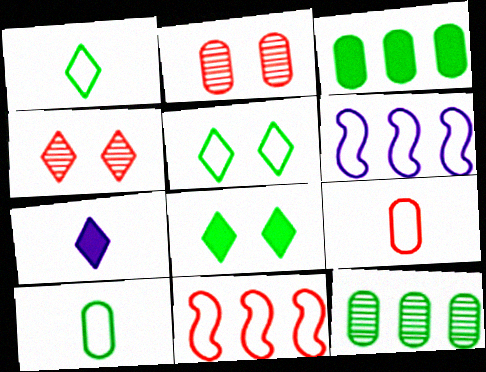[[5, 6, 9]]